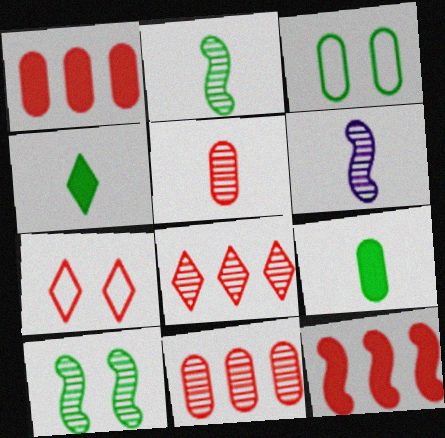[[5, 7, 12]]